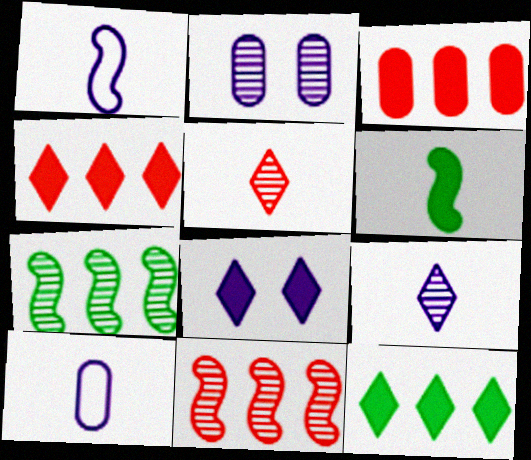[[2, 5, 7], 
[3, 6, 8], 
[5, 6, 10]]